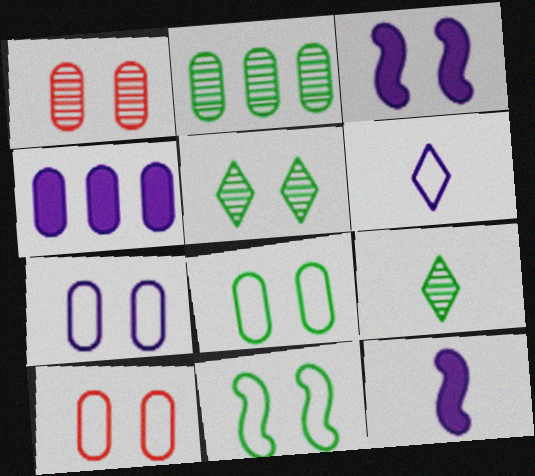[[3, 5, 10], 
[7, 8, 10]]